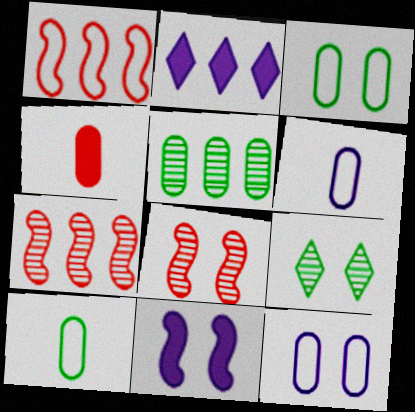[[1, 2, 5], 
[2, 8, 10], 
[4, 5, 12]]